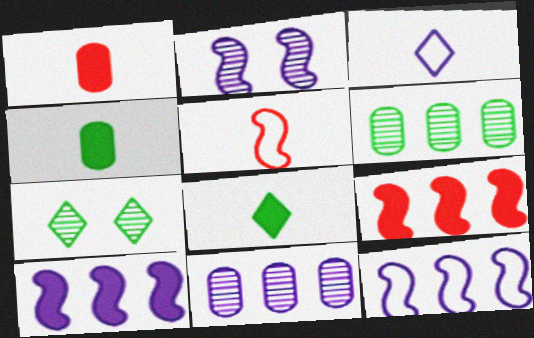[[1, 7, 12]]